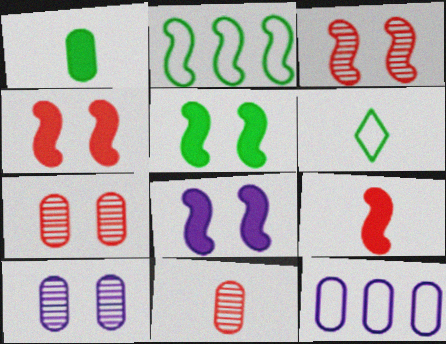[[1, 7, 12], 
[4, 5, 8]]